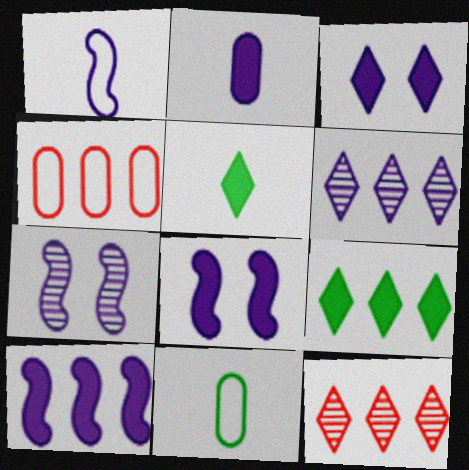[[1, 7, 10], 
[2, 3, 10], 
[4, 5, 7], 
[8, 11, 12]]